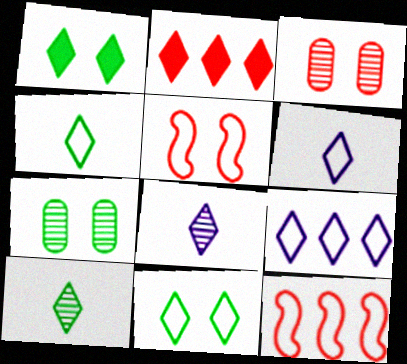[[2, 8, 11]]